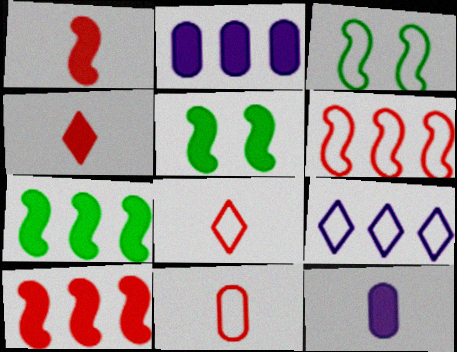[[2, 4, 5], 
[3, 9, 11]]